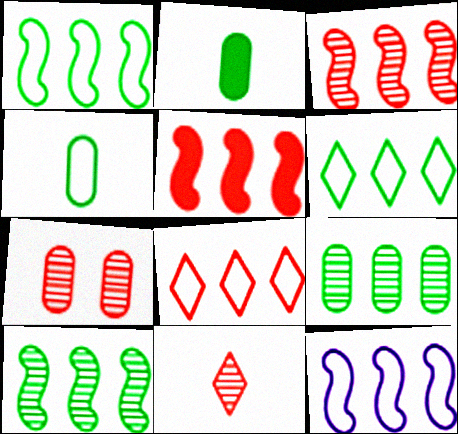[[3, 7, 11], 
[5, 10, 12]]